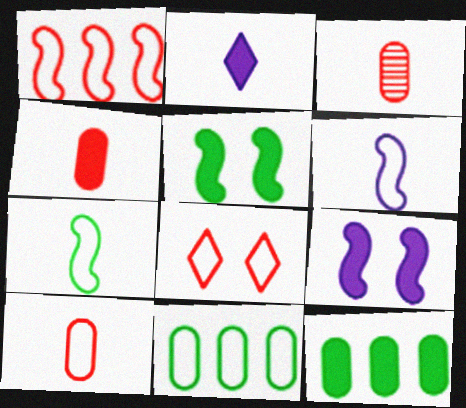[[1, 8, 10], 
[2, 3, 7], 
[3, 4, 10], 
[6, 8, 11]]